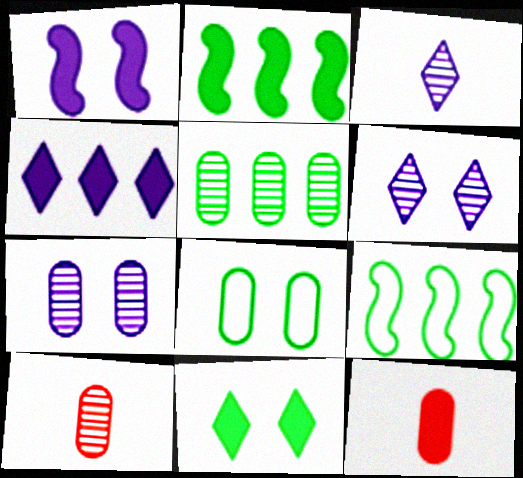[[5, 7, 10], 
[6, 9, 12]]